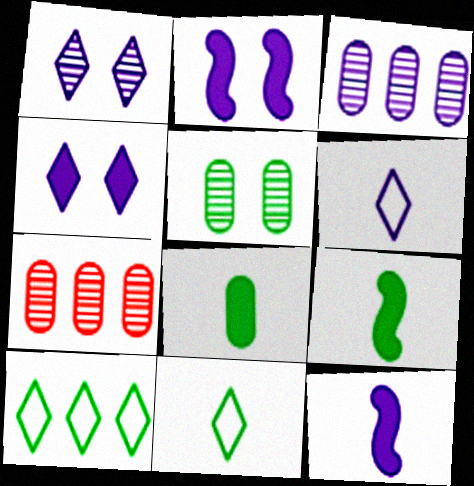[[2, 3, 6], 
[2, 7, 11], 
[5, 9, 10]]